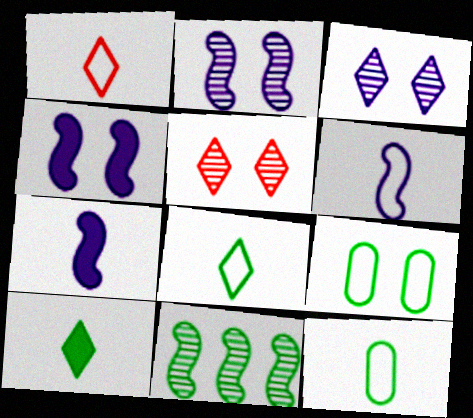[[1, 6, 12], 
[4, 5, 9], 
[9, 10, 11]]